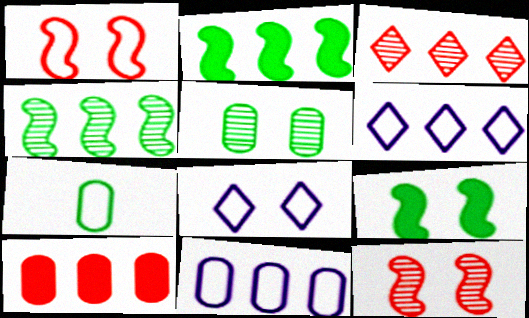[[1, 6, 7], 
[2, 3, 11], 
[4, 6, 10]]